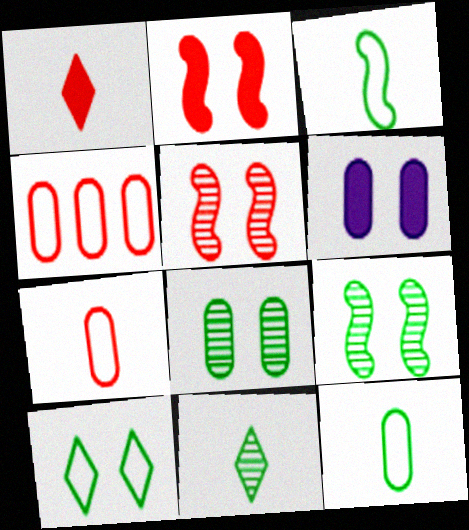[[1, 4, 5], 
[5, 6, 10]]